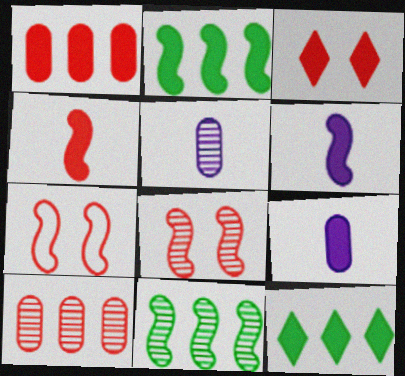[[1, 3, 4], 
[2, 3, 9], 
[5, 7, 12], 
[6, 7, 11]]